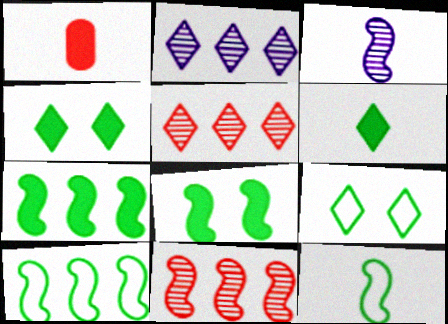[]